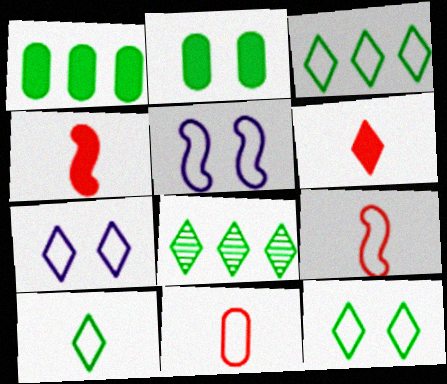[[3, 5, 11], 
[3, 10, 12], 
[6, 7, 8]]